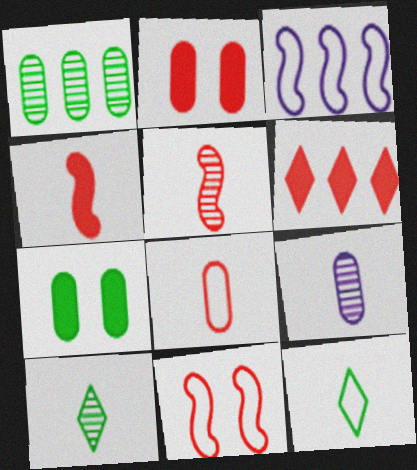[[1, 3, 6], 
[2, 3, 10], 
[2, 4, 6], 
[4, 9, 12], 
[5, 9, 10]]